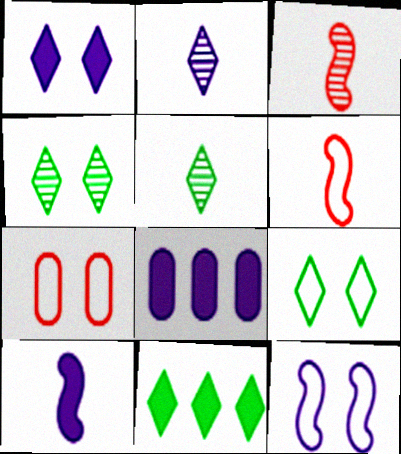[[1, 8, 10], 
[2, 8, 12], 
[3, 8, 9], 
[4, 6, 8], 
[5, 9, 11], 
[7, 9, 12]]